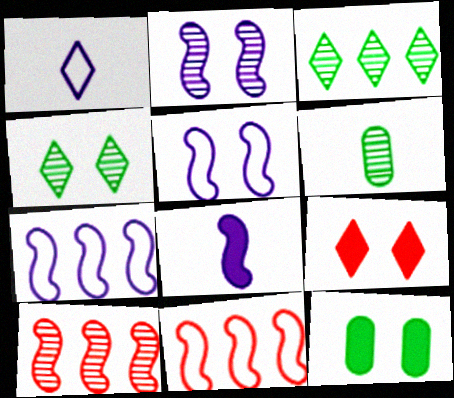[[1, 3, 9], 
[1, 10, 12], 
[2, 7, 8], 
[6, 7, 9]]